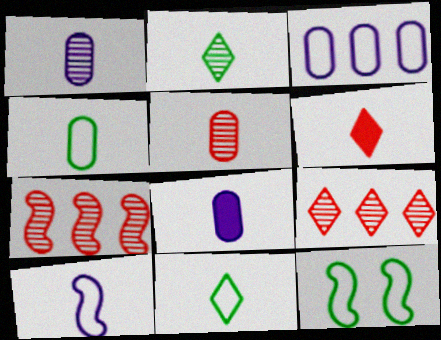[[4, 5, 8], 
[8, 9, 12]]